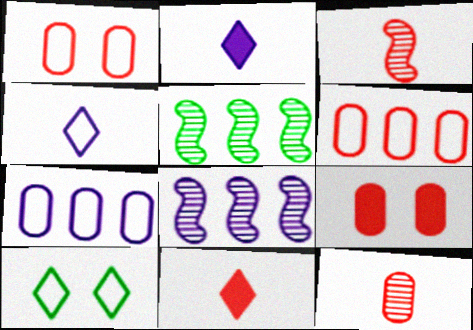[[1, 2, 5], 
[4, 5, 9], 
[6, 9, 12]]